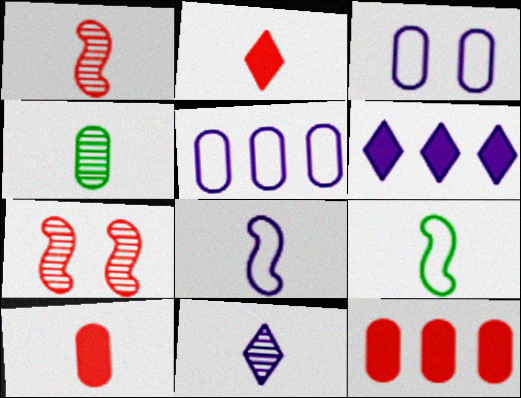[[1, 4, 11], 
[2, 4, 8], 
[3, 4, 12], 
[9, 10, 11]]